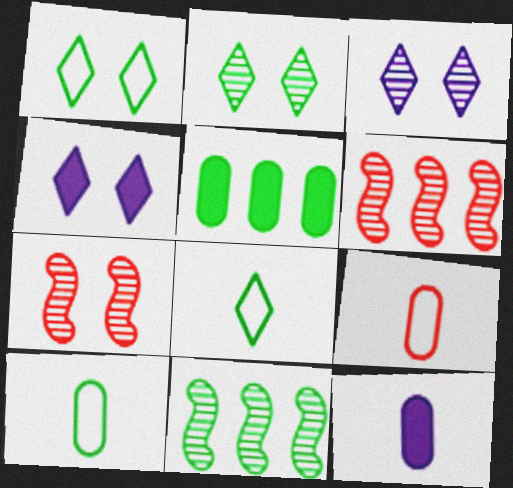[[1, 6, 12], 
[4, 6, 10], 
[4, 9, 11]]